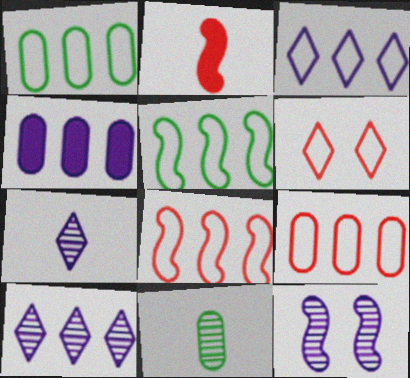[[1, 3, 8], 
[2, 5, 12], 
[3, 5, 9]]